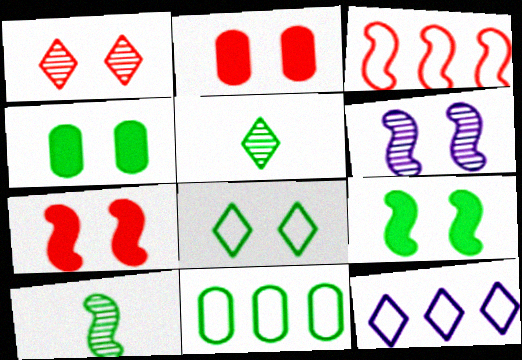[[2, 6, 8], 
[2, 10, 12], 
[3, 11, 12], 
[5, 9, 11]]